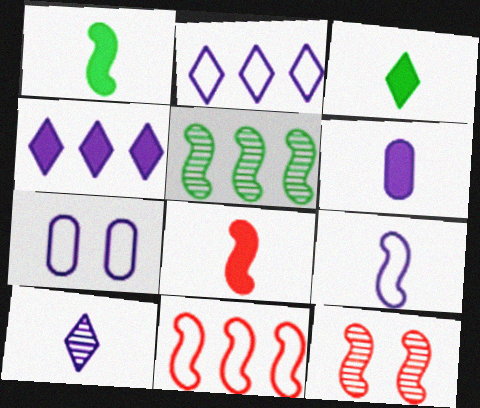[[2, 7, 9], 
[3, 6, 8], 
[6, 9, 10], 
[8, 11, 12]]